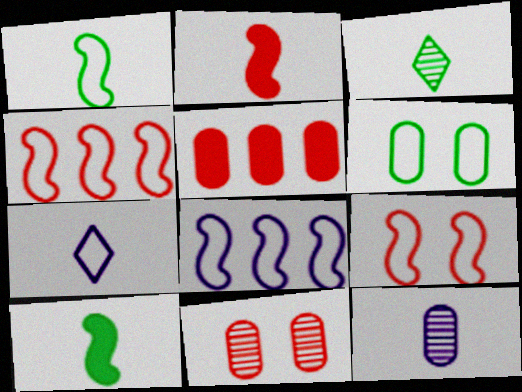[[1, 8, 9], 
[4, 6, 7], 
[5, 6, 12]]